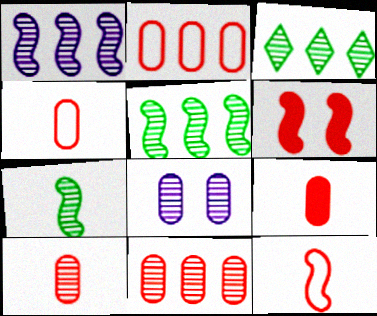[[1, 3, 11], 
[4, 9, 10]]